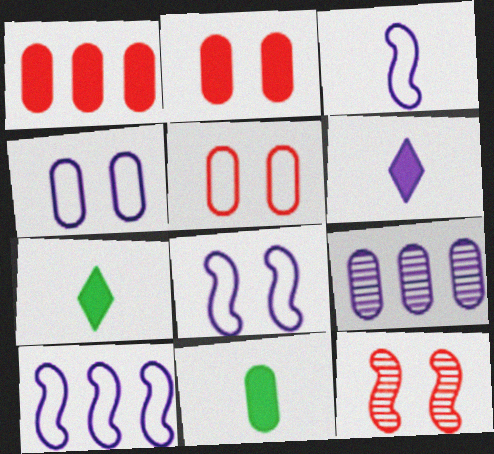[[3, 8, 10], 
[5, 9, 11], 
[6, 8, 9]]